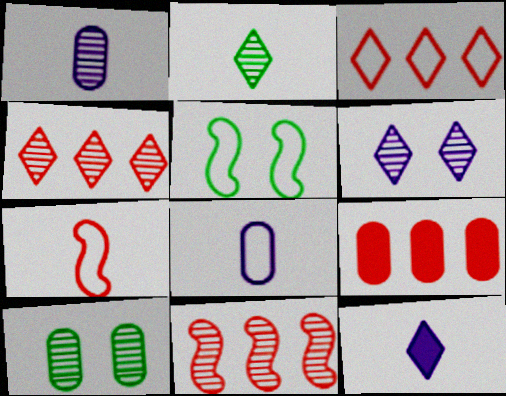[[2, 4, 6], 
[3, 5, 8], 
[3, 9, 11], 
[8, 9, 10]]